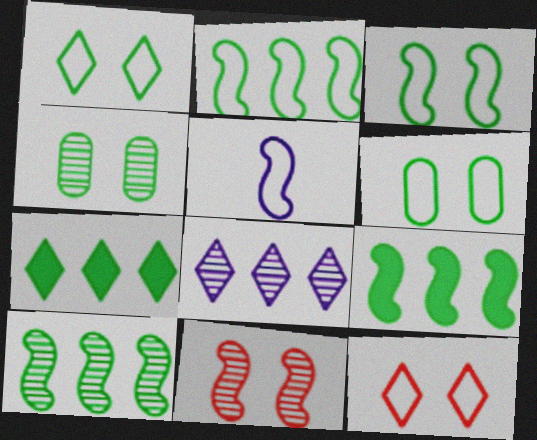[[1, 3, 6], 
[2, 9, 10], 
[5, 9, 11]]